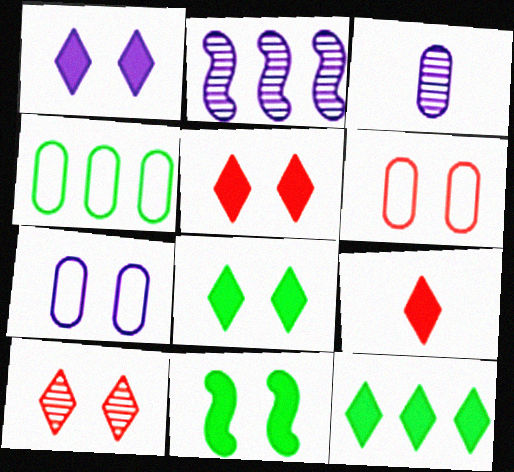[[1, 5, 8], 
[1, 9, 12], 
[7, 10, 11]]